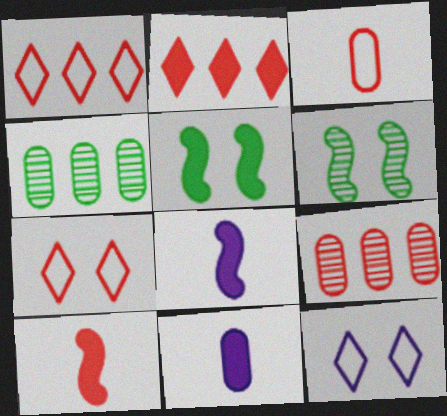[[1, 6, 11], 
[2, 5, 11], 
[4, 7, 8], 
[4, 10, 12], 
[7, 9, 10]]